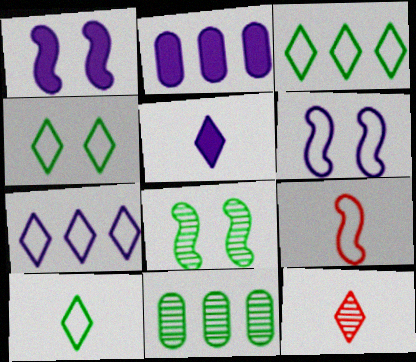[[1, 2, 5], 
[3, 4, 10], 
[5, 10, 12]]